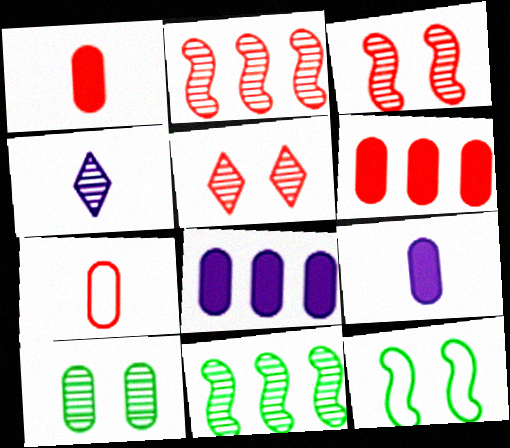[[2, 4, 10], 
[4, 6, 12], 
[7, 8, 10]]